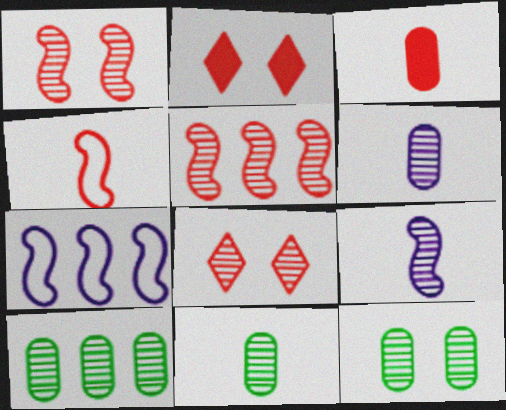[[2, 7, 11], 
[8, 9, 10], 
[10, 11, 12]]